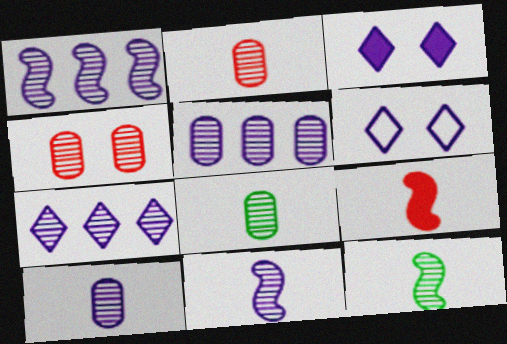[[1, 5, 7], 
[2, 8, 10], 
[4, 5, 8], 
[4, 7, 12]]